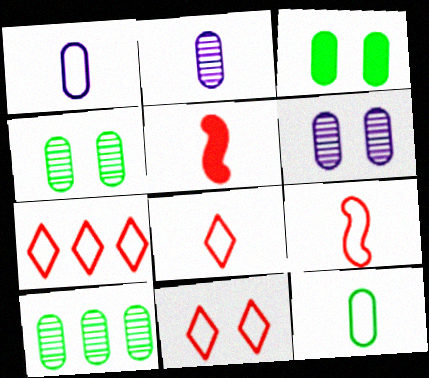[[3, 10, 12], 
[7, 8, 11]]